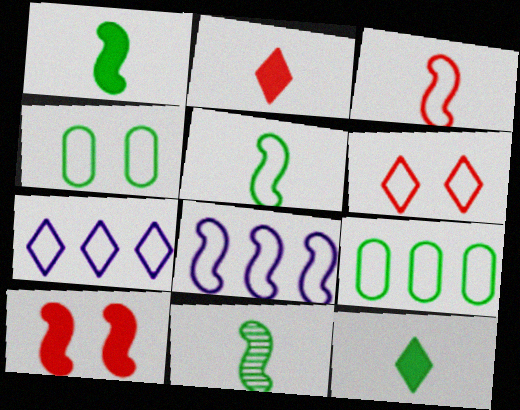[[1, 5, 11], 
[3, 4, 7], 
[8, 10, 11]]